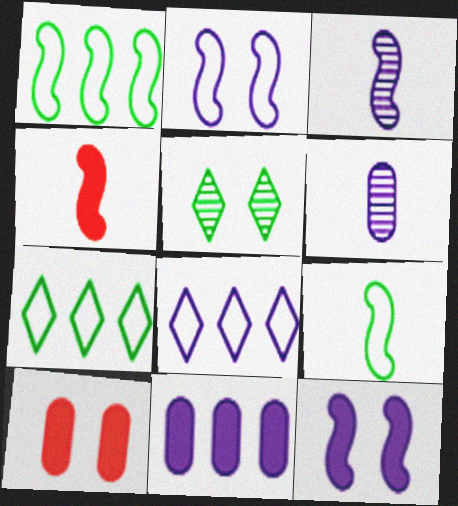[[2, 5, 10], 
[3, 4, 9], 
[3, 7, 10], 
[6, 8, 12]]